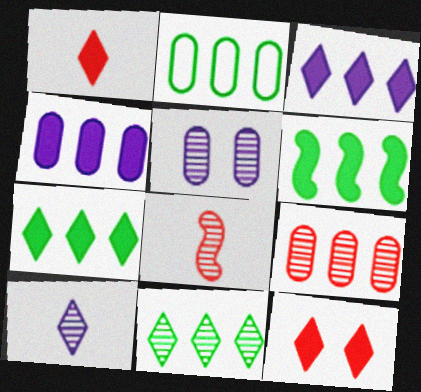[[2, 4, 9], 
[2, 6, 11], 
[5, 8, 11]]